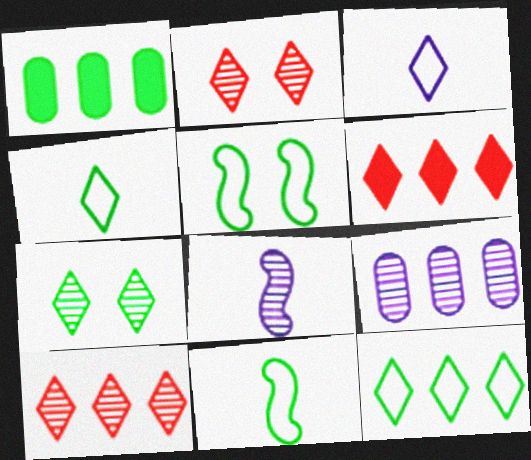[[1, 7, 11], 
[3, 6, 7]]